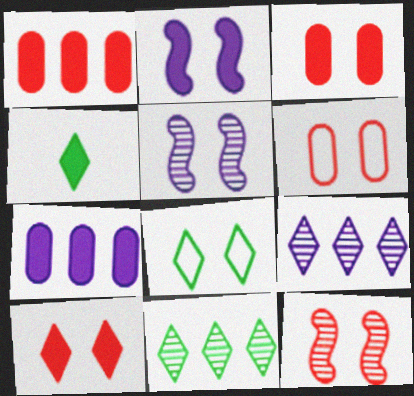[[1, 2, 4], 
[3, 5, 8], 
[4, 8, 11], 
[6, 10, 12]]